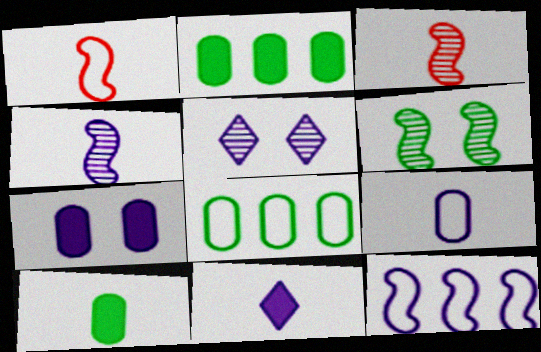[[1, 2, 5], 
[4, 9, 11]]